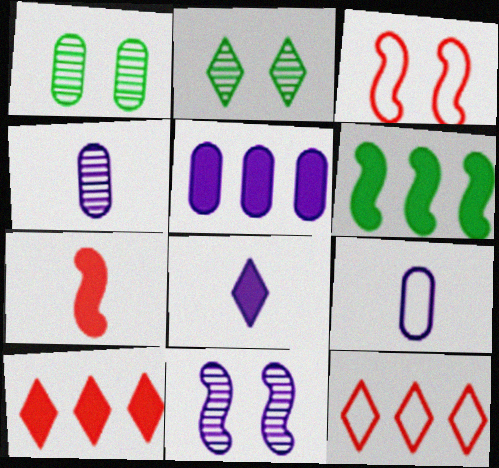[[2, 8, 12], 
[5, 6, 10]]